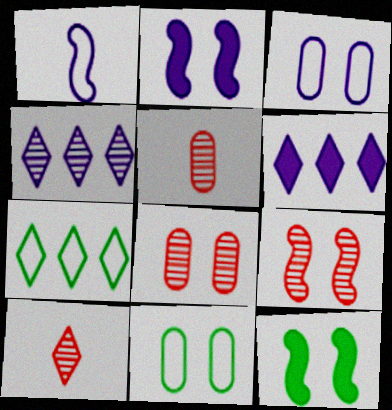[[2, 5, 7]]